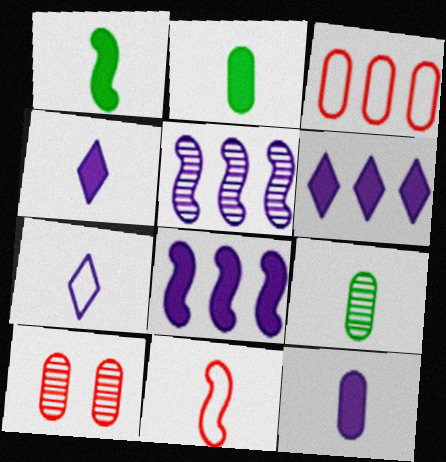[[4, 9, 11]]